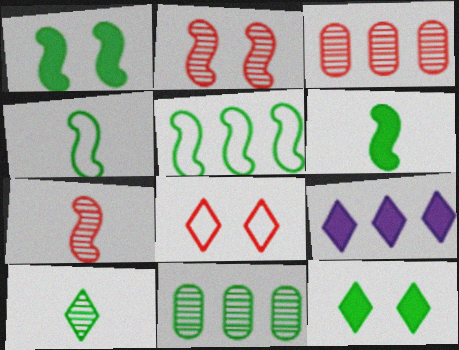[[3, 5, 9], 
[4, 11, 12], 
[8, 9, 10]]